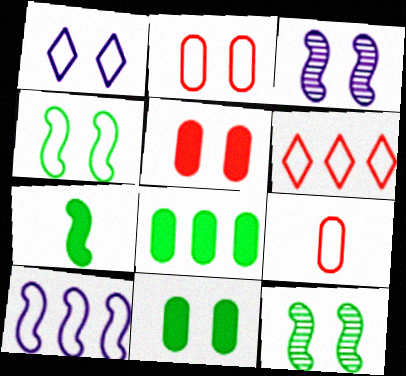[[1, 2, 4], 
[1, 5, 12]]